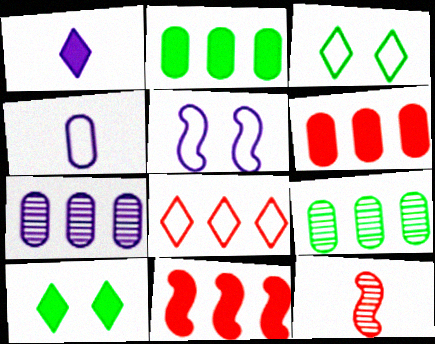[[1, 5, 7]]